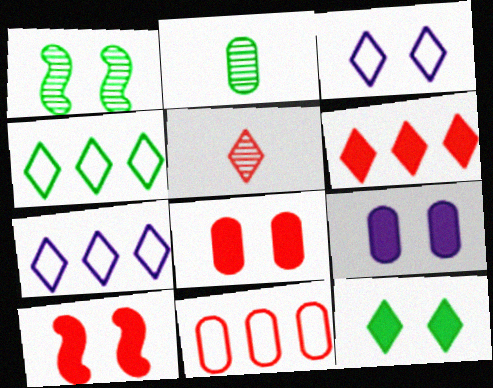[[1, 3, 8], 
[2, 7, 10], 
[2, 9, 11], 
[5, 7, 12], 
[5, 10, 11], 
[9, 10, 12]]